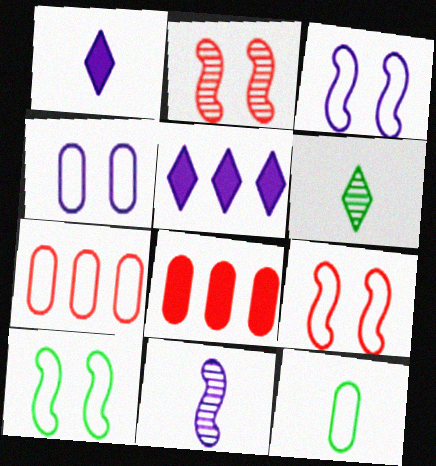[[2, 5, 12], 
[3, 6, 8], 
[3, 9, 10], 
[4, 5, 11], 
[4, 7, 12]]